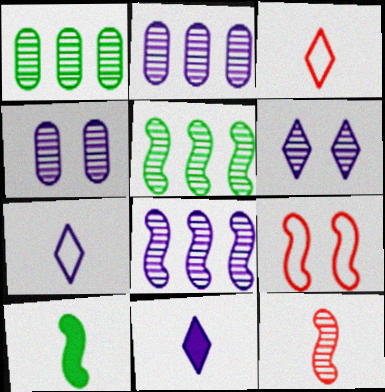[[1, 6, 12], 
[1, 9, 11], 
[8, 9, 10]]